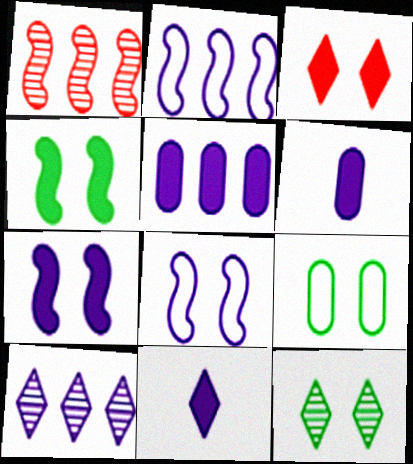[[1, 9, 11], 
[2, 5, 10], 
[4, 9, 12], 
[5, 7, 11], 
[6, 8, 10]]